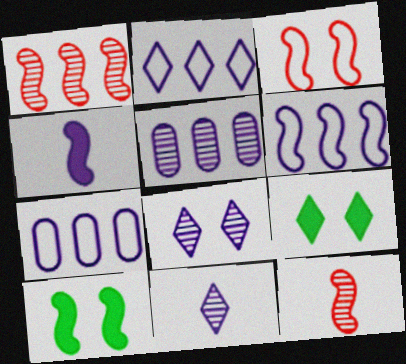[[2, 6, 7], 
[4, 7, 8], 
[6, 10, 12], 
[7, 9, 12]]